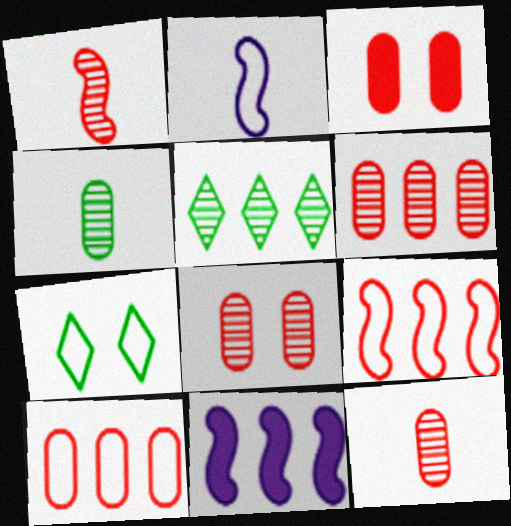[[2, 3, 5], 
[2, 7, 10], 
[3, 10, 12], 
[5, 10, 11], 
[6, 8, 12], 
[7, 11, 12]]